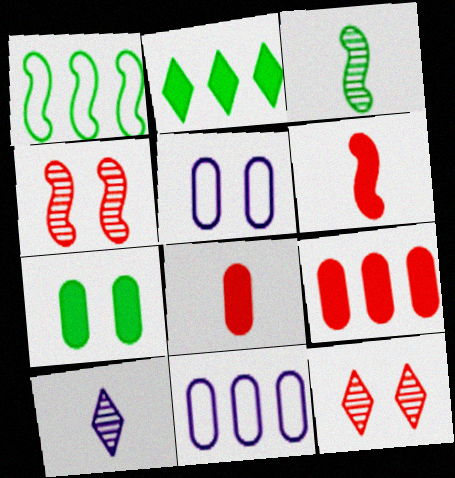[]